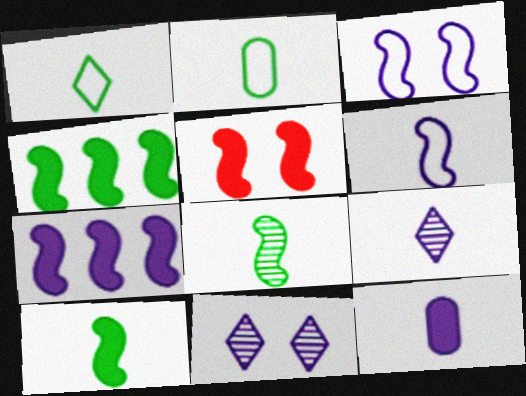[[5, 7, 10], 
[6, 9, 12]]